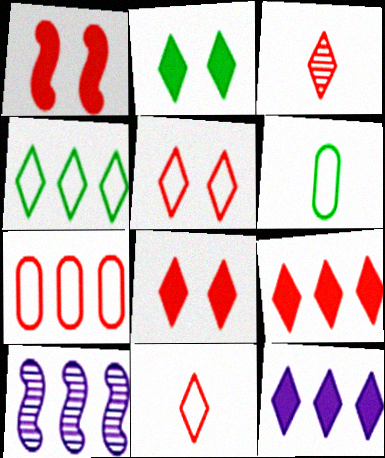[[1, 3, 7], 
[3, 5, 9], 
[6, 8, 10]]